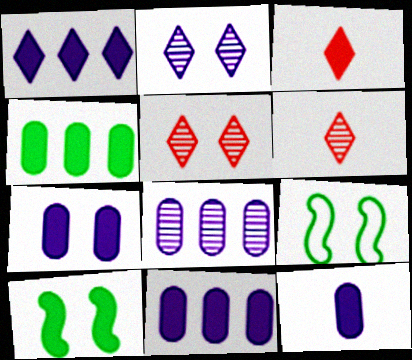[[3, 8, 9], 
[3, 10, 11], 
[5, 7, 9], 
[6, 9, 11], 
[7, 11, 12]]